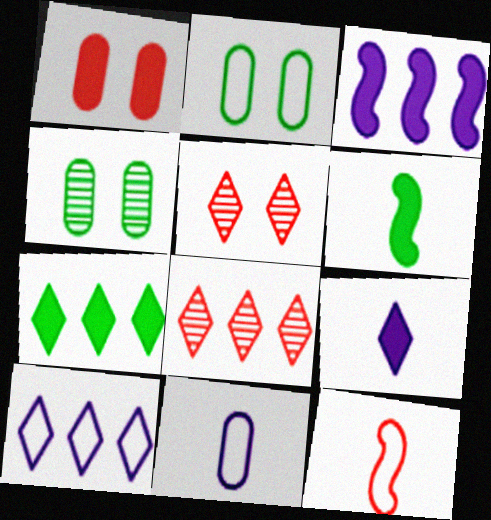[[1, 8, 12], 
[2, 10, 12], 
[7, 8, 10]]